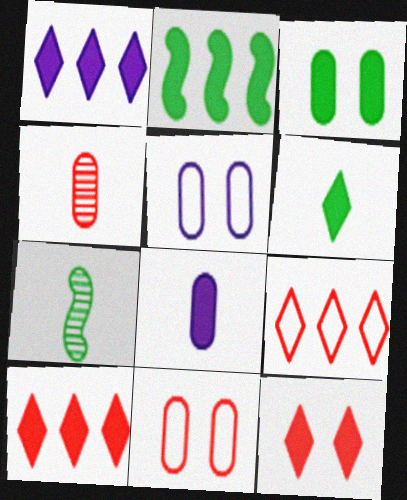[[1, 6, 12], 
[1, 7, 11], 
[2, 3, 6], 
[2, 8, 12], 
[5, 7, 10]]